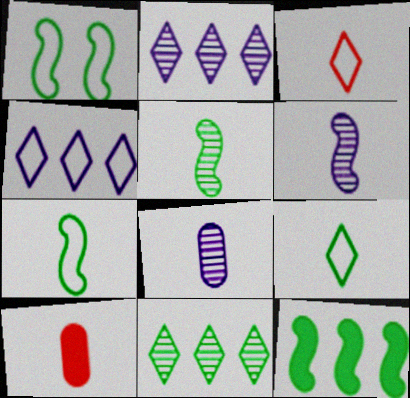[[1, 2, 10], 
[1, 5, 12], 
[6, 9, 10]]